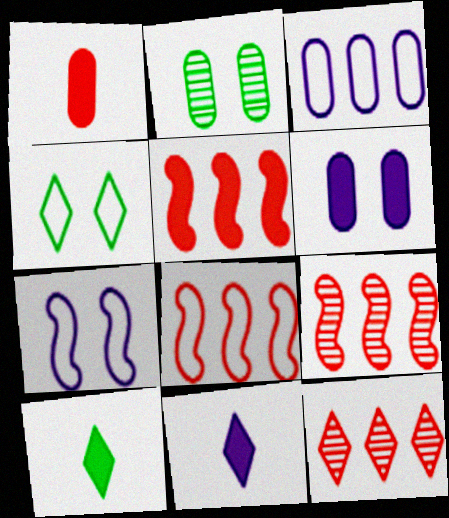[[1, 2, 3], 
[2, 8, 11], 
[4, 11, 12], 
[5, 6, 10], 
[5, 8, 9]]